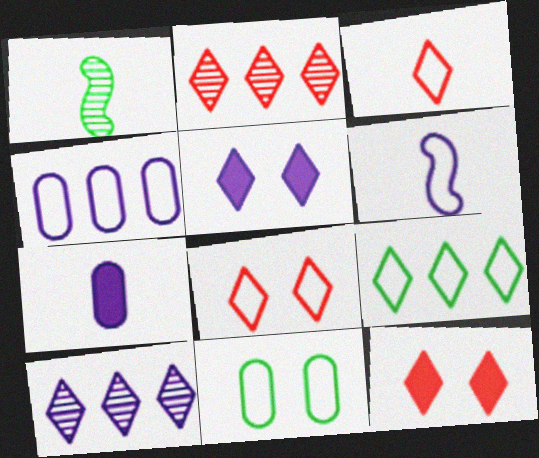[[1, 3, 7], 
[1, 4, 12], 
[2, 3, 12]]